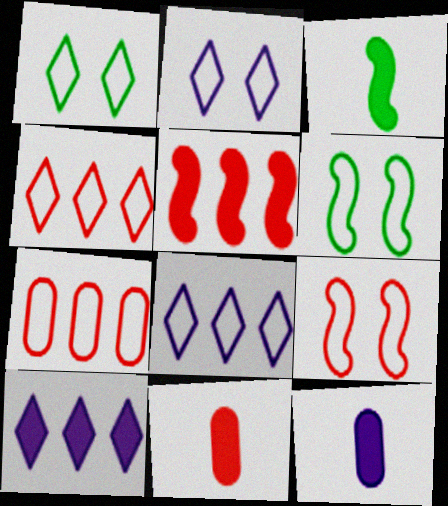[]